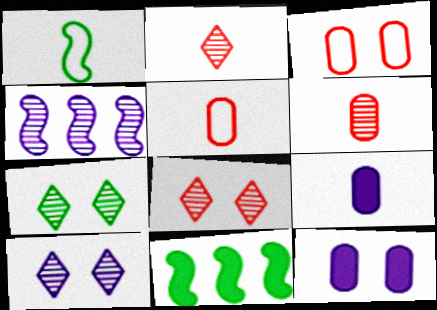[[1, 2, 9], 
[4, 6, 7], 
[5, 10, 11], 
[7, 8, 10]]